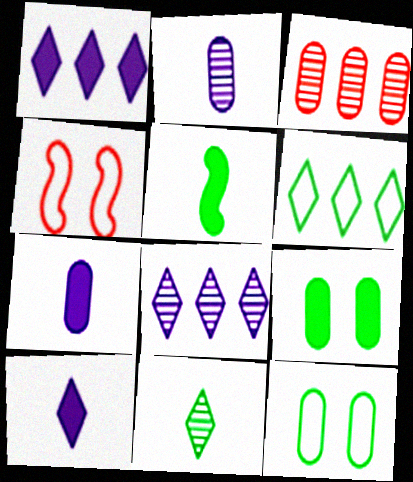[[3, 7, 12]]